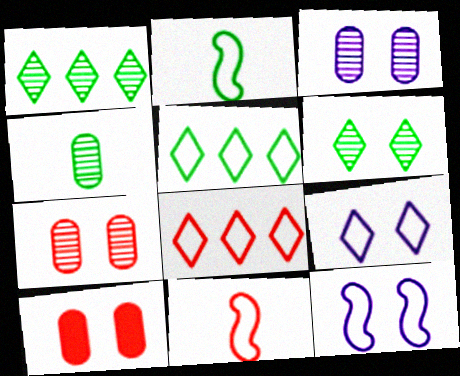[[6, 10, 12]]